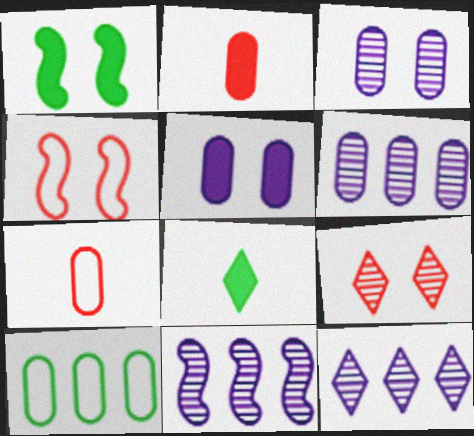[[1, 7, 12], 
[2, 3, 10], 
[4, 6, 8], 
[6, 11, 12]]